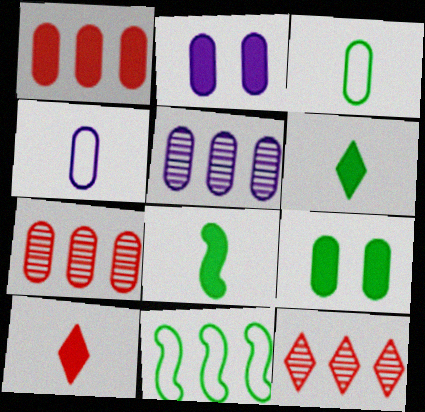[[2, 3, 7], 
[2, 4, 5], 
[4, 7, 9]]